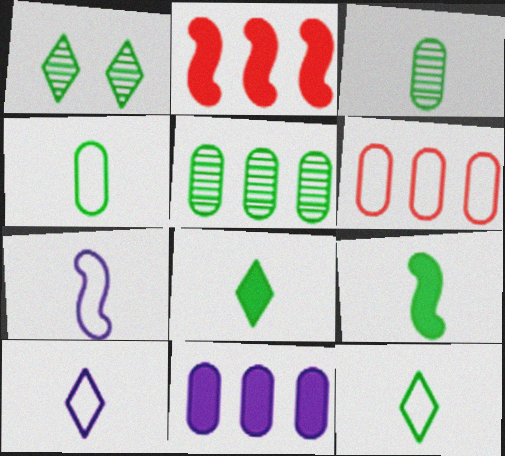[[3, 9, 12], 
[5, 6, 11]]